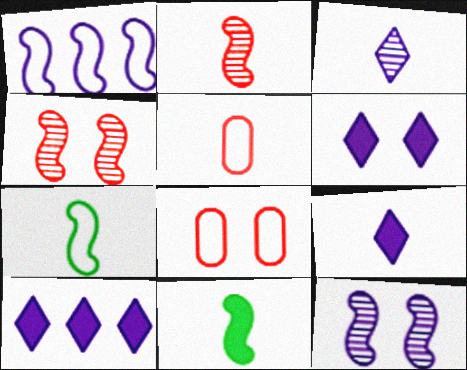[[1, 4, 11], 
[3, 5, 11], 
[6, 9, 10]]